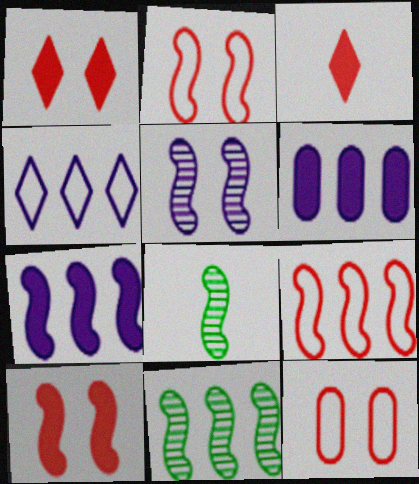[[2, 7, 8], 
[7, 9, 11]]